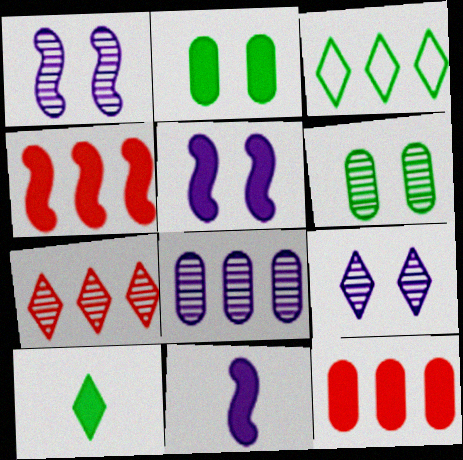[[3, 4, 8], 
[5, 10, 12]]